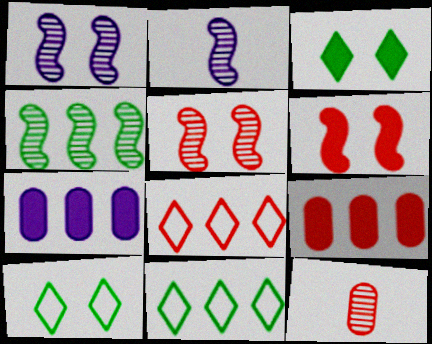[[2, 4, 5], 
[2, 9, 10], 
[4, 7, 8], 
[6, 8, 12]]